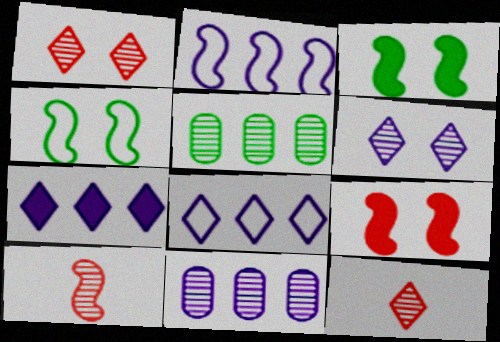[[2, 3, 10], 
[2, 7, 11], 
[5, 6, 10]]